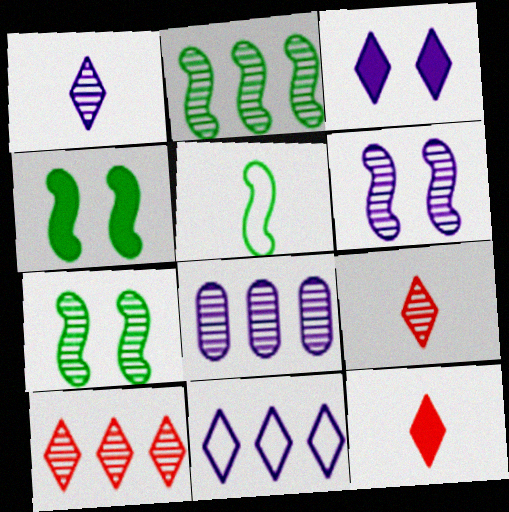[[1, 3, 11], 
[1, 6, 8], 
[2, 4, 5], 
[2, 8, 10], 
[7, 8, 9]]